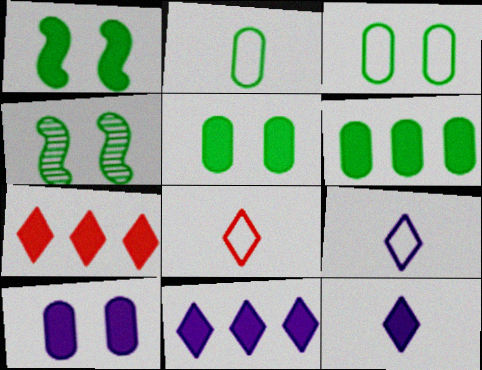[]